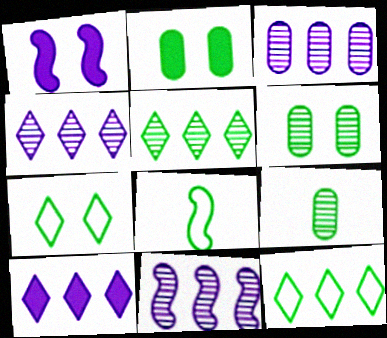[[2, 5, 8], 
[3, 4, 11]]